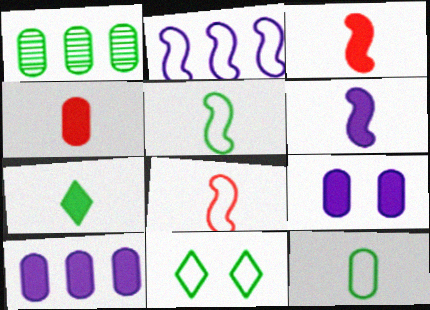[[4, 6, 7]]